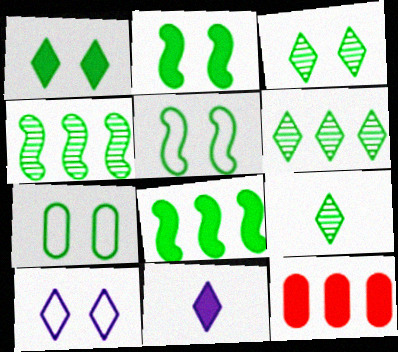[[2, 3, 7], 
[2, 11, 12], 
[3, 6, 9], 
[7, 8, 9]]